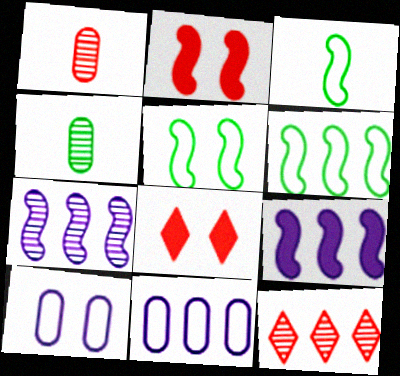[[2, 3, 7], 
[3, 5, 6]]